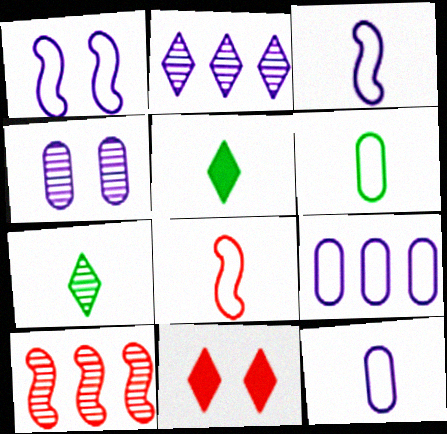[[4, 7, 10]]